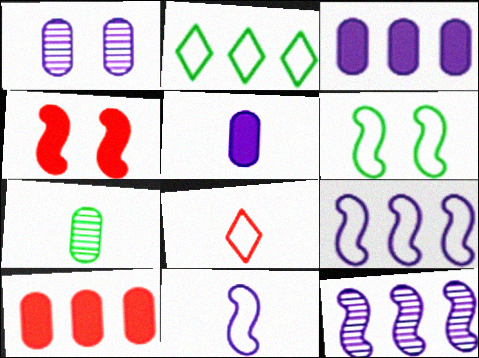[[2, 10, 12]]